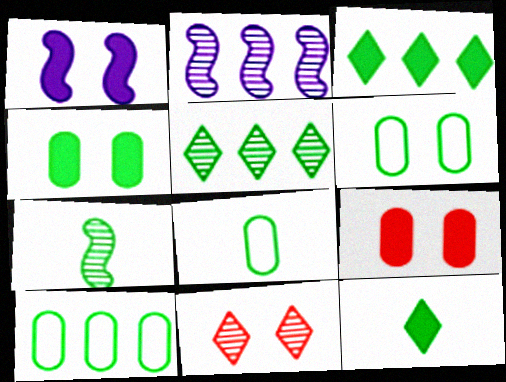[[1, 6, 11], 
[3, 6, 7], 
[6, 8, 10], 
[7, 8, 12]]